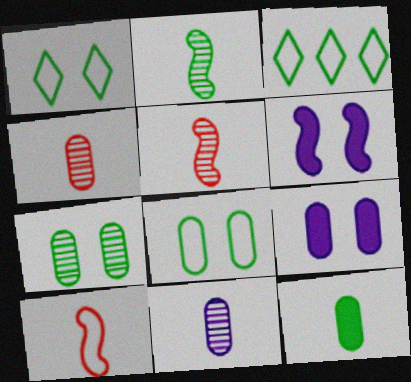[[3, 4, 6], 
[3, 5, 9]]